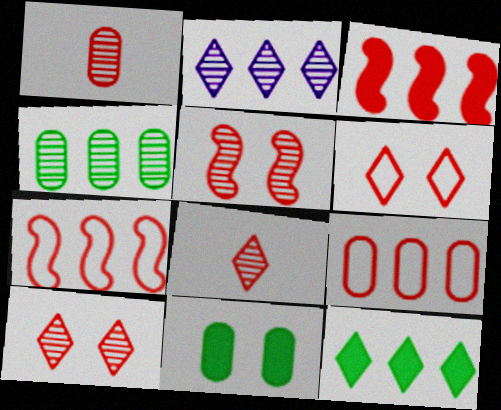[[1, 3, 6]]